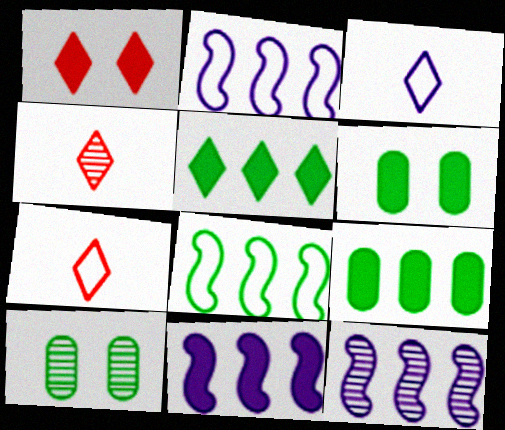[[2, 4, 6], 
[2, 11, 12], 
[4, 10, 12], 
[6, 7, 12], 
[7, 10, 11]]